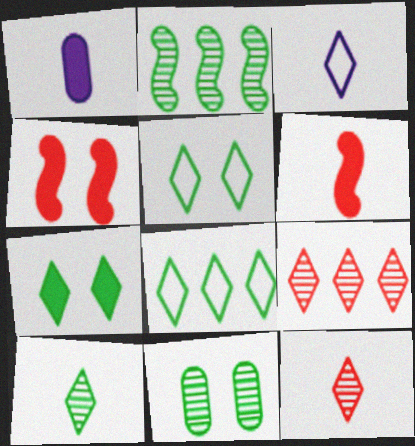[[2, 10, 11], 
[3, 7, 9], 
[7, 8, 10]]